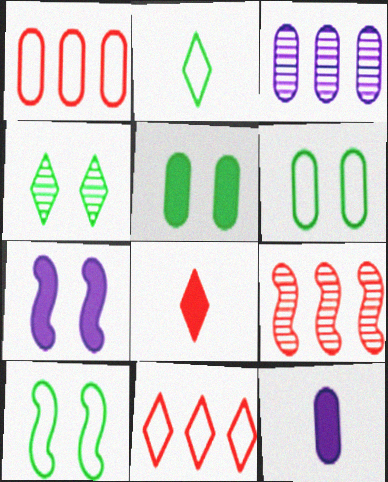[[3, 8, 10], 
[4, 5, 10]]